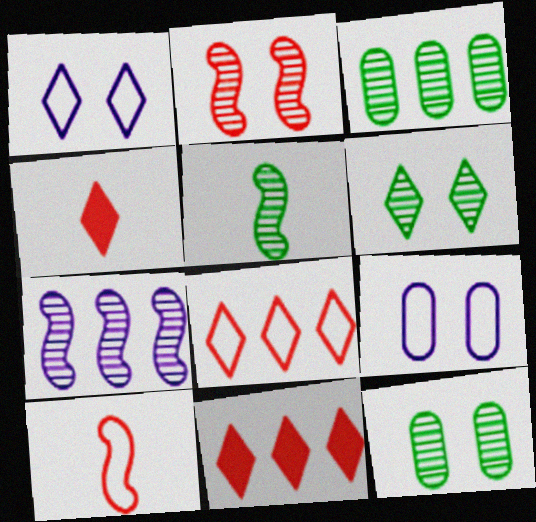[[2, 5, 7], 
[3, 5, 6], 
[5, 9, 11]]